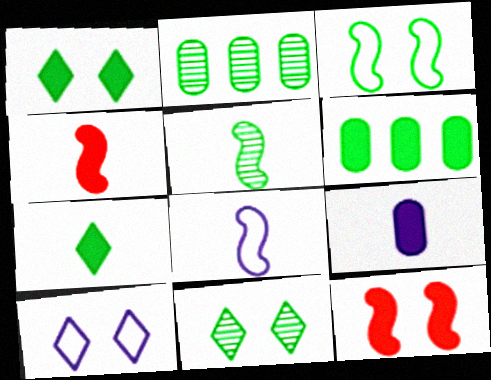[[2, 3, 7], 
[2, 4, 10], 
[2, 5, 11], 
[4, 5, 8], 
[4, 7, 9]]